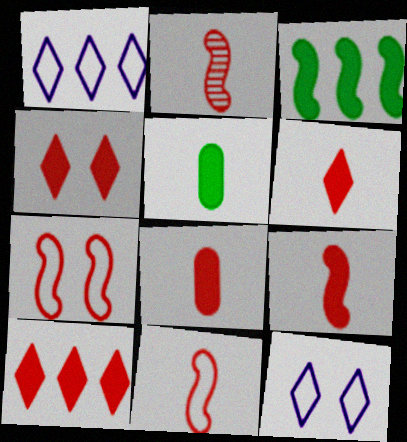[[2, 9, 11], 
[4, 6, 10], 
[6, 8, 9]]